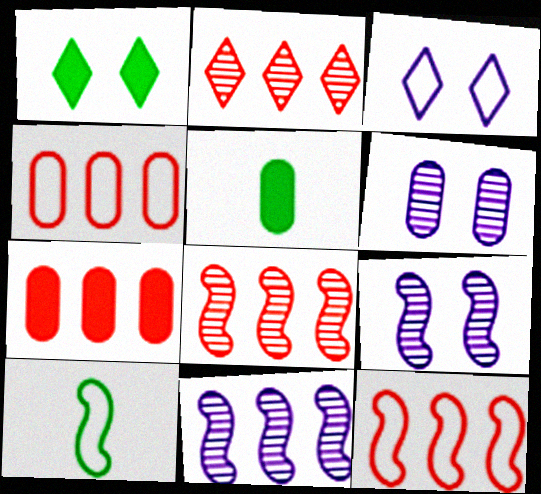[[2, 7, 12], 
[3, 4, 10], 
[3, 5, 8], 
[4, 5, 6]]